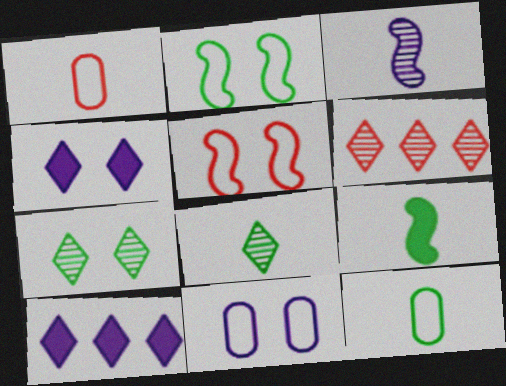[[3, 10, 11], 
[6, 9, 11], 
[8, 9, 12]]